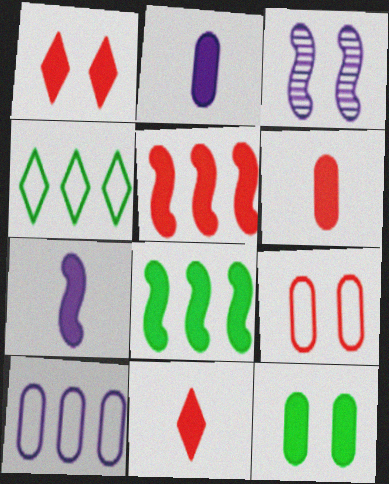[[1, 2, 8], 
[1, 5, 6], 
[3, 4, 6]]